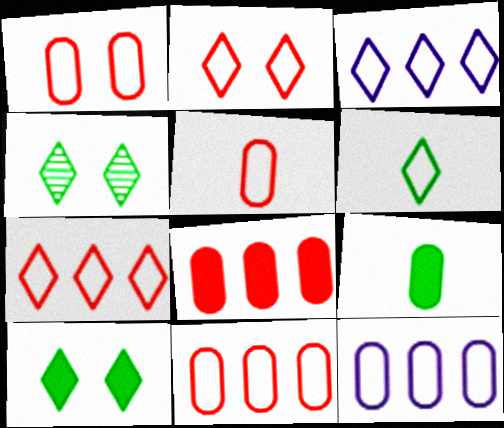[[1, 5, 11], 
[2, 3, 6]]